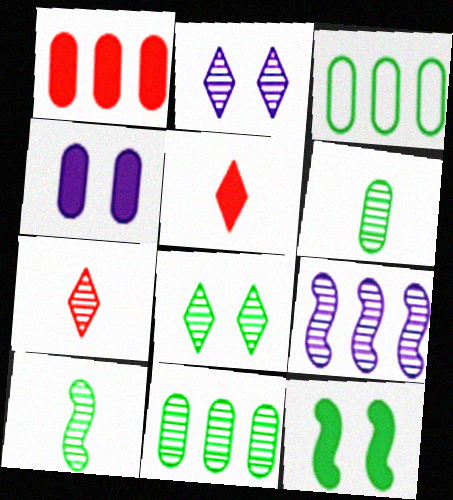[[8, 10, 11]]